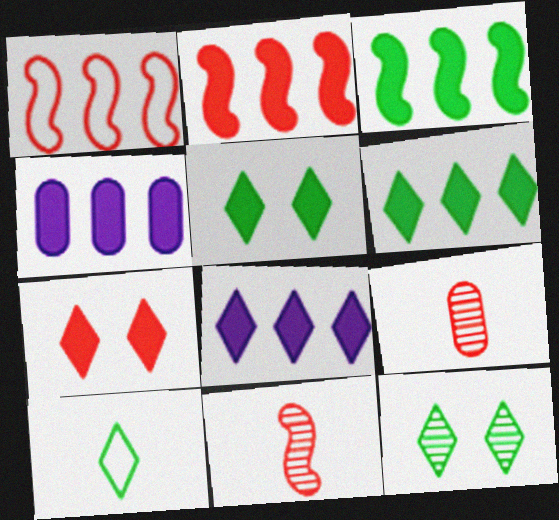[[1, 7, 9], 
[2, 4, 6], 
[6, 10, 12]]